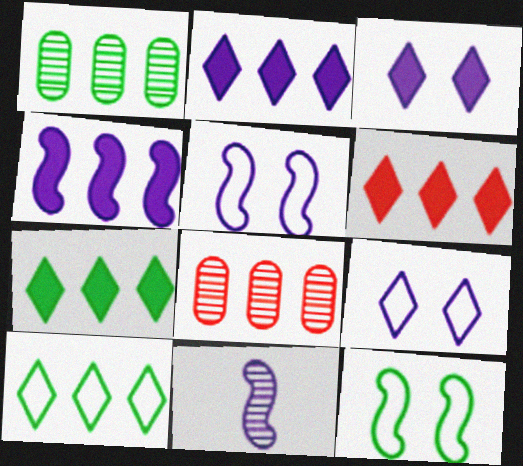[[2, 6, 7], 
[4, 5, 11], 
[4, 8, 10]]